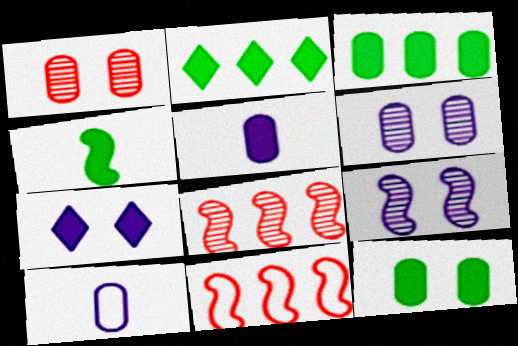[[1, 3, 10], 
[2, 4, 12], 
[4, 9, 11]]